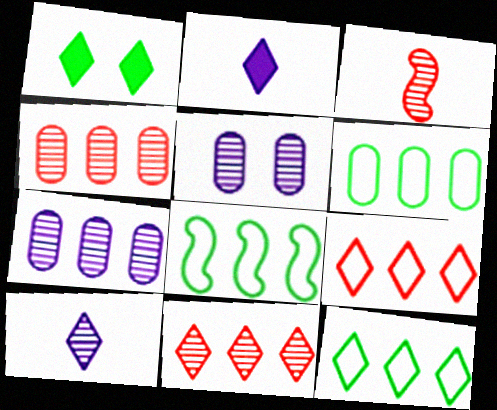[[1, 9, 10], 
[6, 8, 12]]